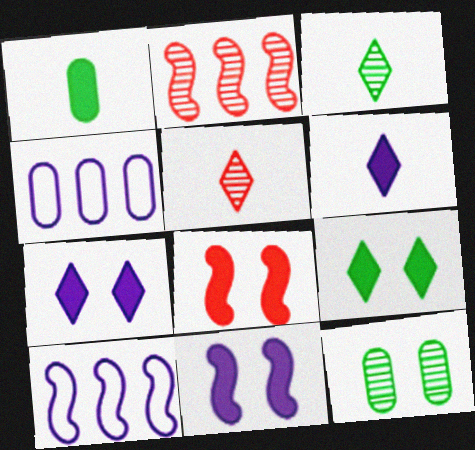[[3, 4, 8]]